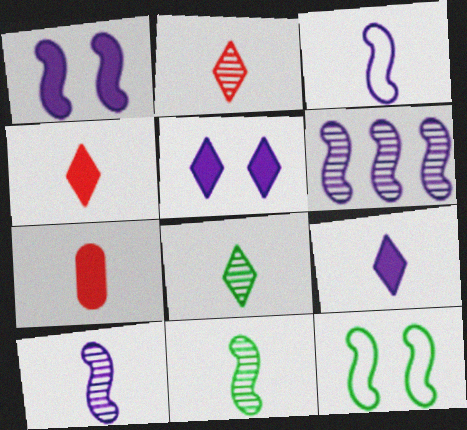[[1, 3, 6], 
[3, 7, 8]]